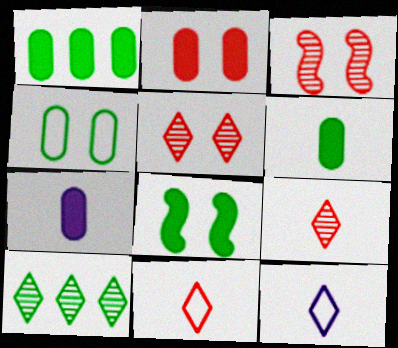[[1, 2, 7], 
[1, 3, 12]]